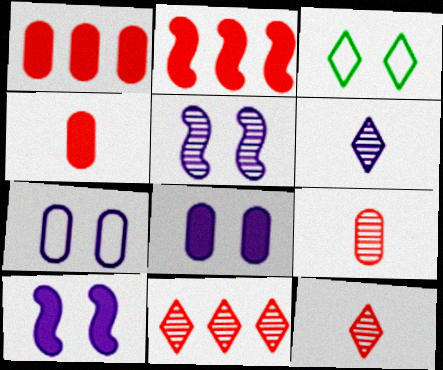[]